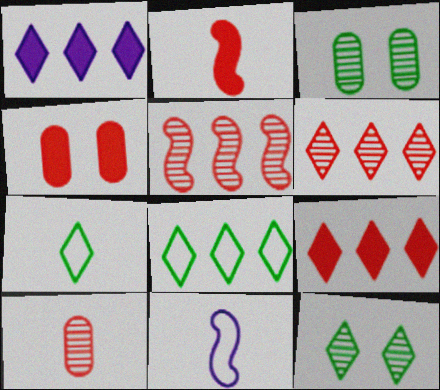[[1, 6, 8], 
[2, 4, 9], 
[3, 9, 11]]